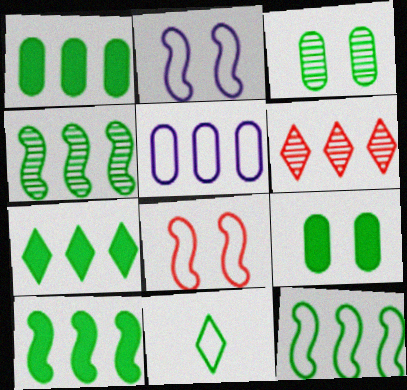[[1, 7, 10], 
[3, 10, 11], 
[4, 9, 11], 
[4, 10, 12], 
[5, 6, 10], 
[5, 8, 11]]